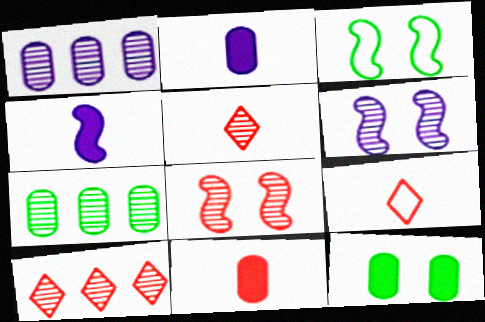[[2, 3, 10], 
[5, 6, 7]]